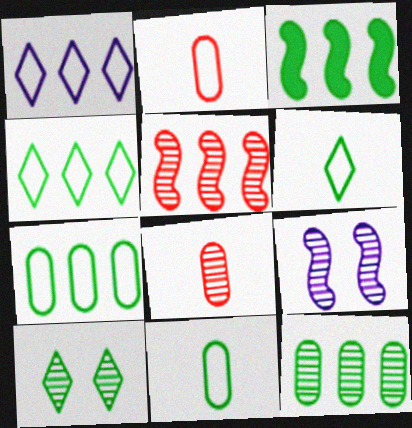[[3, 4, 12], 
[3, 10, 11]]